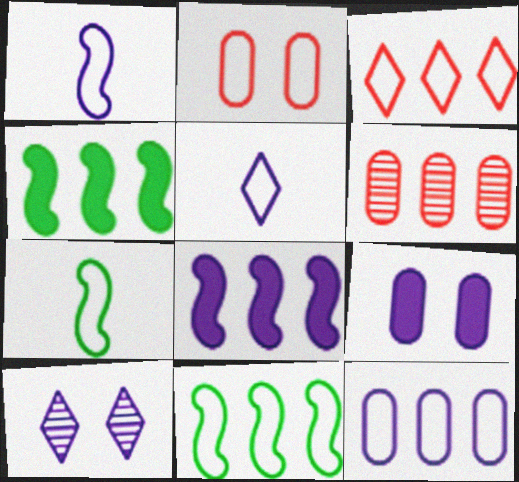[[2, 5, 11], 
[3, 11, 12]]